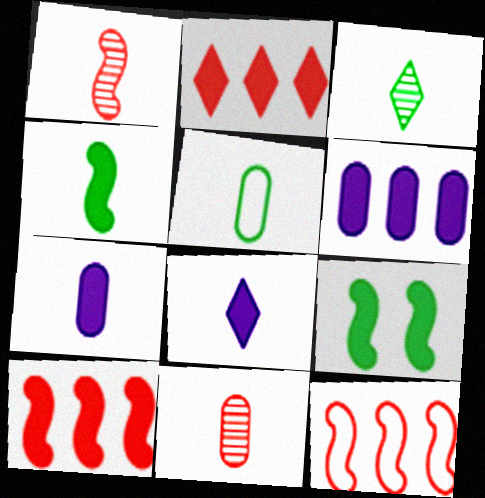[[1, 5, 8], 
[2, 7, 9], 
[3, 4, 5], 
[5, 7, 11]]